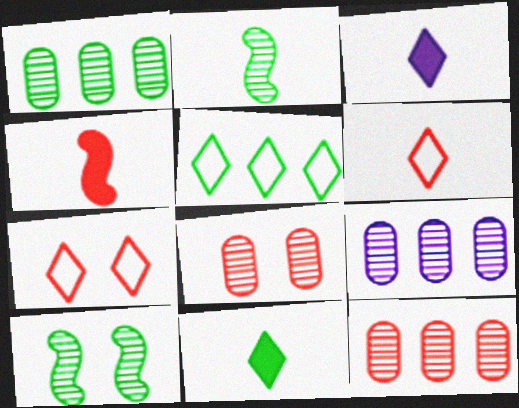[[1, 9, 12], 
[4, 7, 12]]